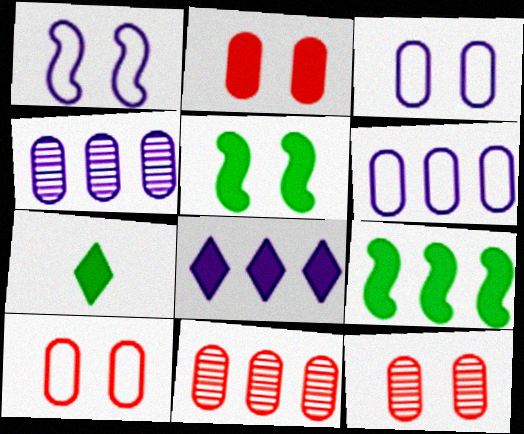[[1, 7, 11], 
[2, 10, 12]]